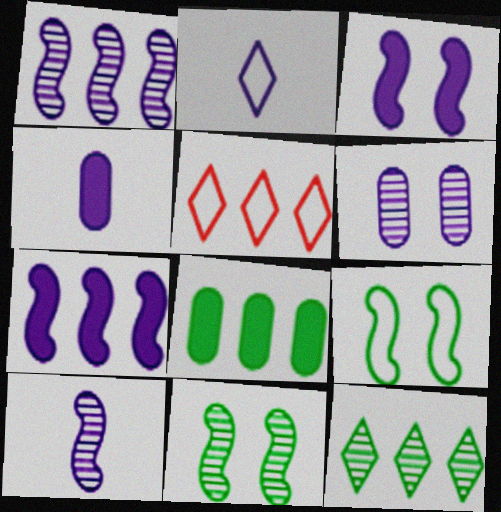[[1, 5, 8], 
[2, 4, 10], 
[2, 6, 7], 
[4, 5, 11]]